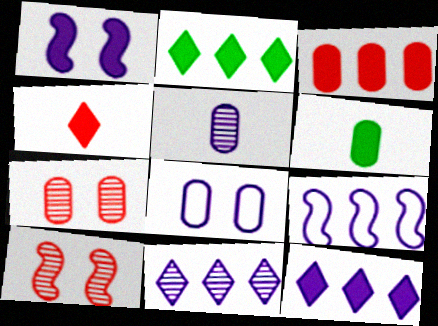[]